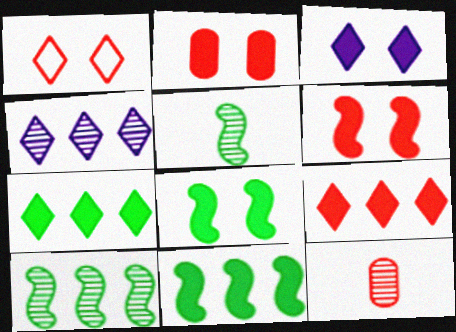[[2, 3, 8]]